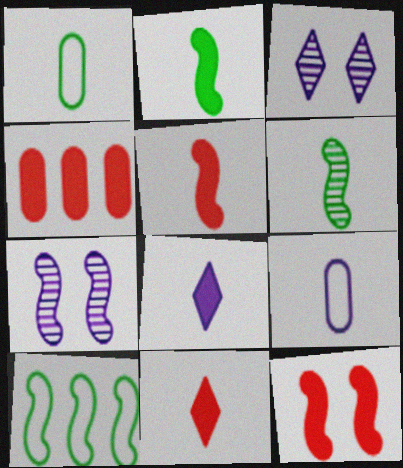[[4, 11, 12], 
[5, 7, 10], 
[6, 9, 11]]